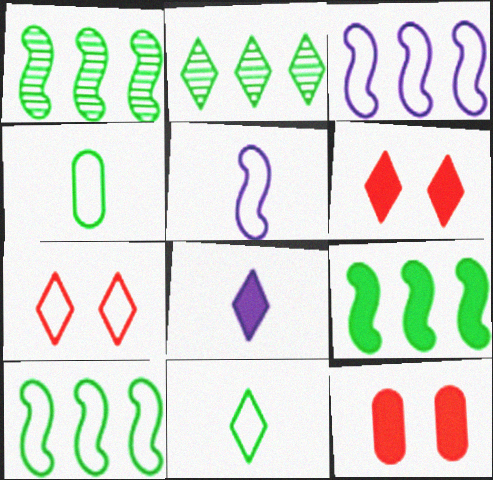[[1, 9, 10], 
[2, 5, 12], 
[2, 7, 8], 
[3, 4, 7], 
[8, 9, 12]]